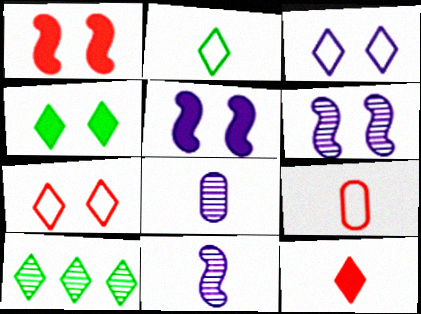[[2, 4, 10], 
[3, 10, 12], 
[5, 9, 10]]